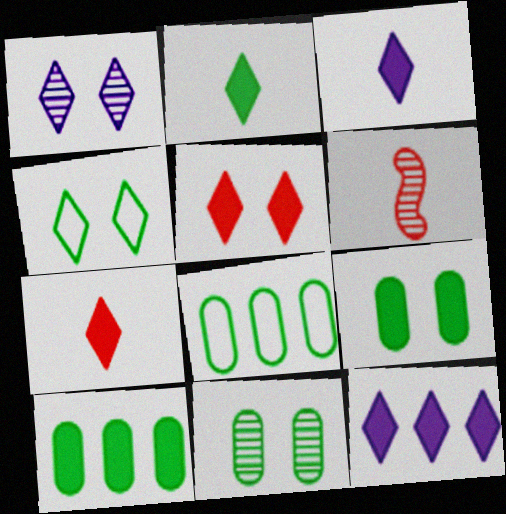[[1, 4, 5], 
[2, 3, 7], 
[2, 5, 12]]